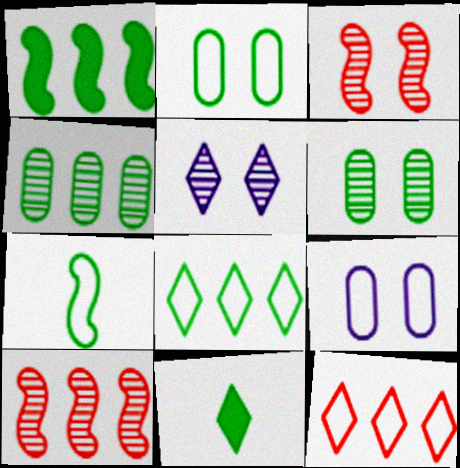[[1, 4, 8], 
[2, 7, 8], 
[3, 5, 6], 
[5, 11, 12], 
[7, 9, 12], 
[9, 10, 11]]